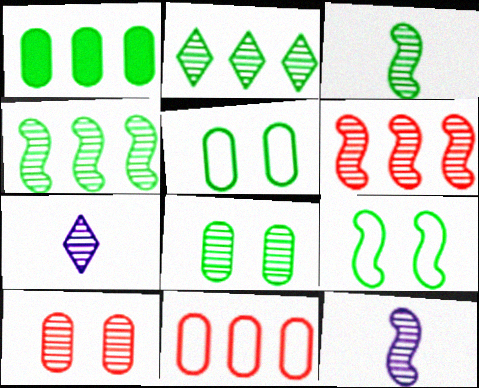[[2, 3, 8], 
[2, 10, 12], 
[4, 7, 10], 
[6, 7, 8]]